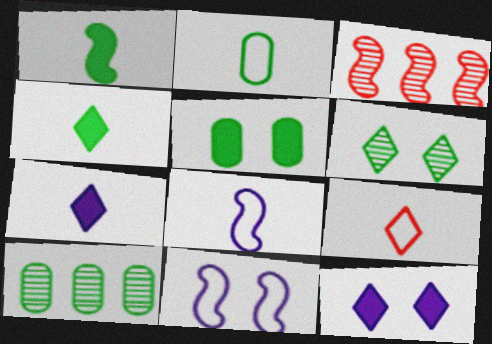[[1, 3, 11], 
[2, 3, 12], 
[2, 5, 10], 
[2, 8, 9]]